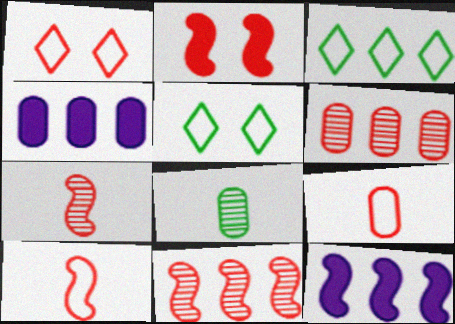[[1, 8, 12], 
[2, 10, 11], 
[3, 4, 11], 
[3, 6, 12], 
[4, 5, 7]]